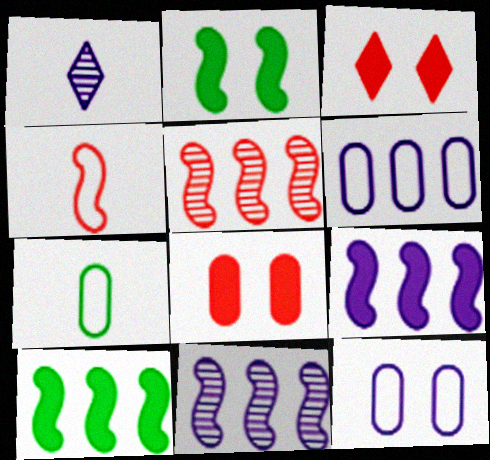[[1, 9, 12], 
[2, 4, 11], 
[3, 7, 11]]